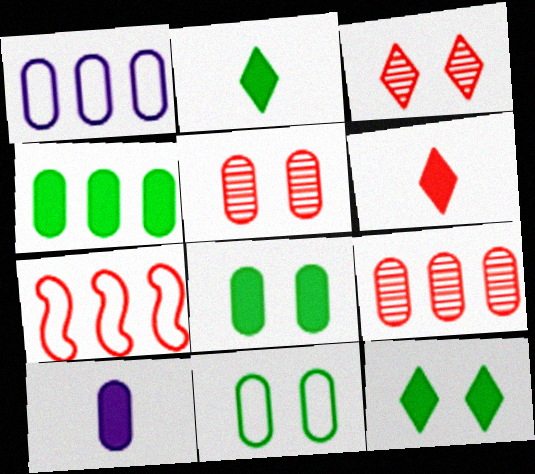[[1, 4, 9], 
[5, 6, 7], 
[9, 10, 11]]